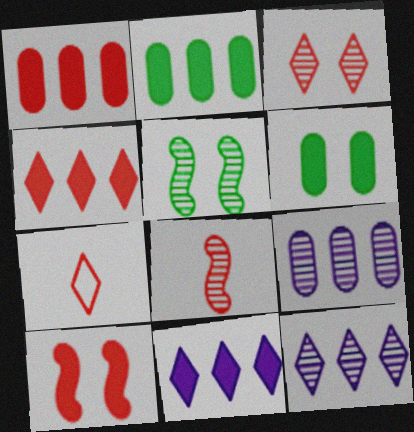[[3, 4, 7]]